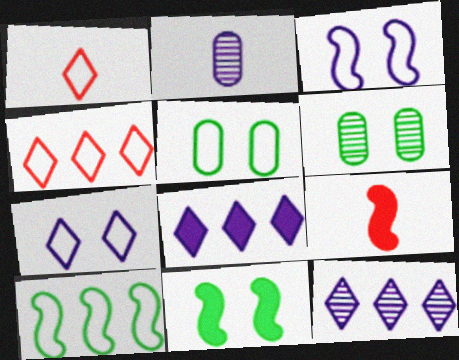[[2, 3, 8], 
[2, 4, 11], 
[5, 9, 12]]